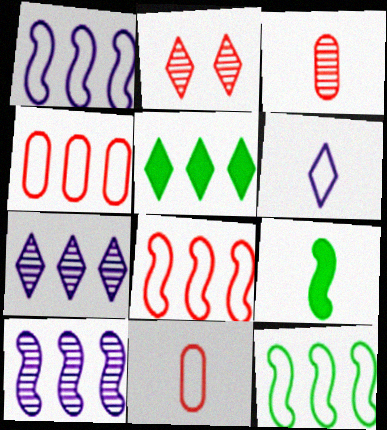[[1, 8, 12], 
[2, 5, 6], 
[3, 6, 9], 
[4, 5, 10]]